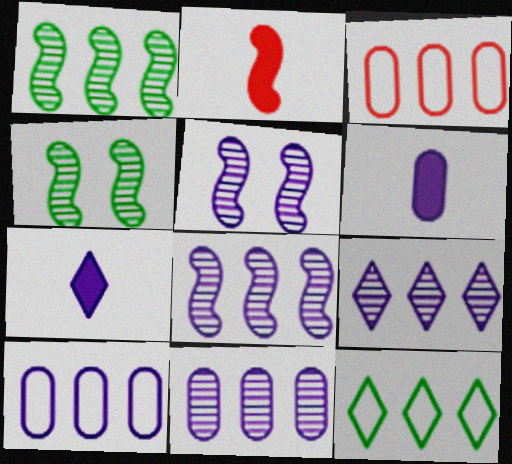[[3, 4, 7], 
[5, 7, 10], 
[8, 9, 11]]